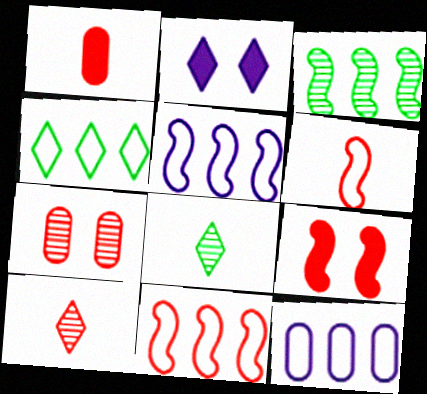[[1, 6, 10], 
[2, 4, 10], 
[4, 11, 12], 
[8, 9, 12]]